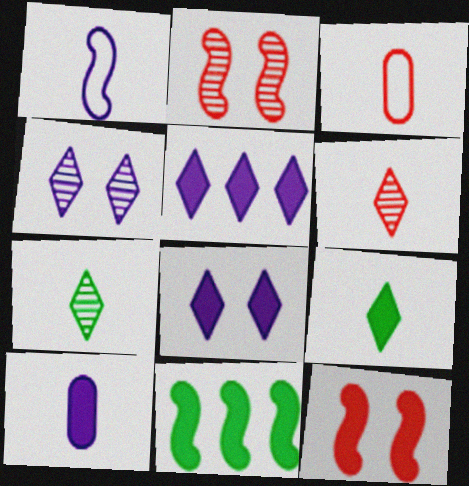[[1, 2, 11], 
[3, 4, 11]]